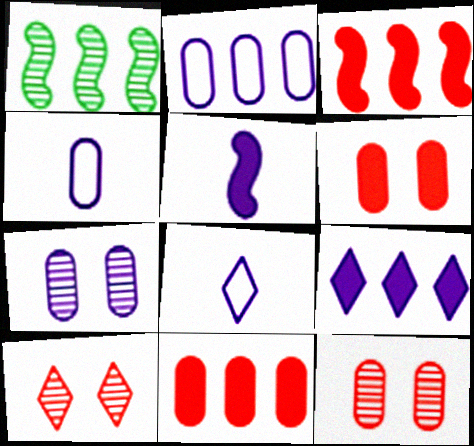[[1, 6, 8]]